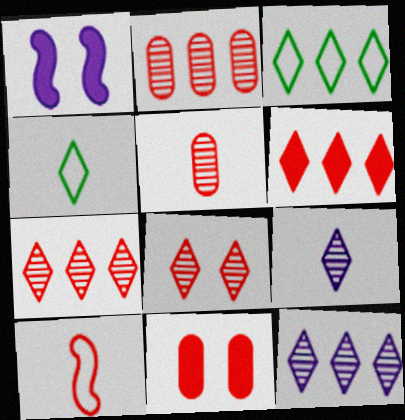[[1, 2, 4], 
[1, 3, 5], 
[3, 6, 12], 
[7, 10, 11]]